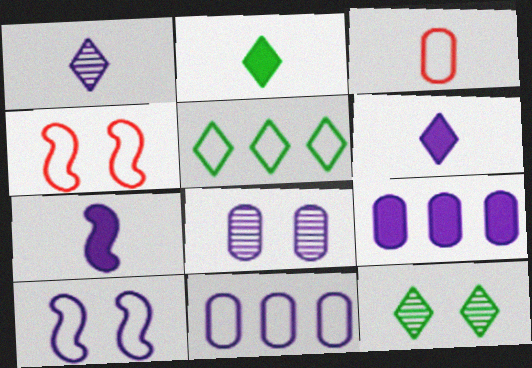[[1, 9, 10], 
[2, 5, 12], 
[3, 5, 10]]